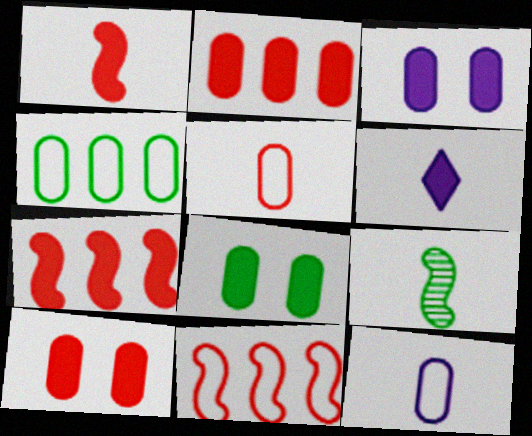[[3, 8, 10], 
[5, 6, 9], 
[6, 7, 8]]